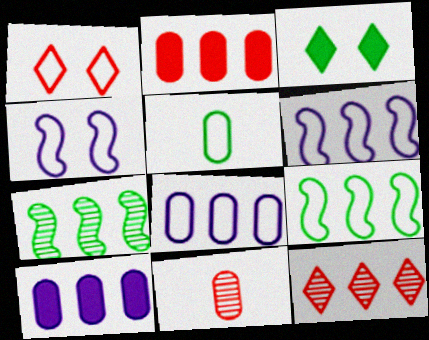[[1, 5, 6], 
[3, 5, 7], 
[3, 6, 11], 
[9, 10, 12]]